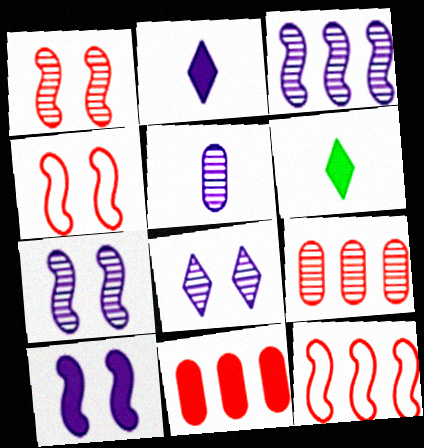[[3, 5, 8], 
[6, 10, 11]]